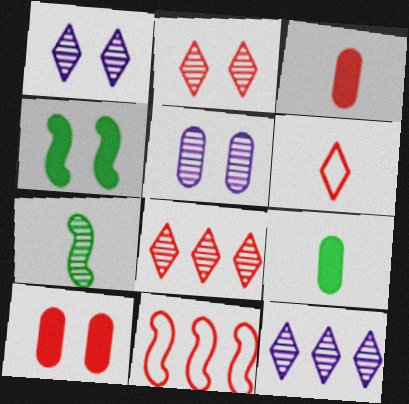[[1, 9, 11], 
[2, 3, 11], 
[5, 7, 8]]